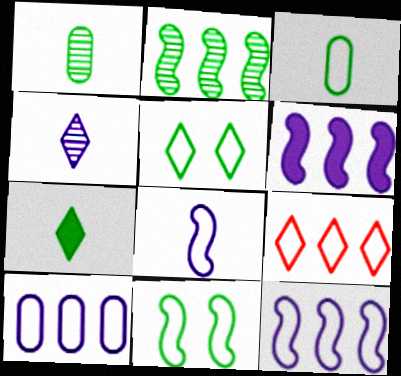[]